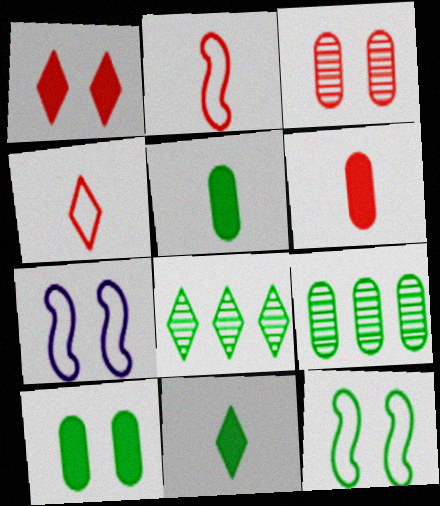[[5, 8, 12], 
[6, 7, 8], 
[9, 11, 12]]